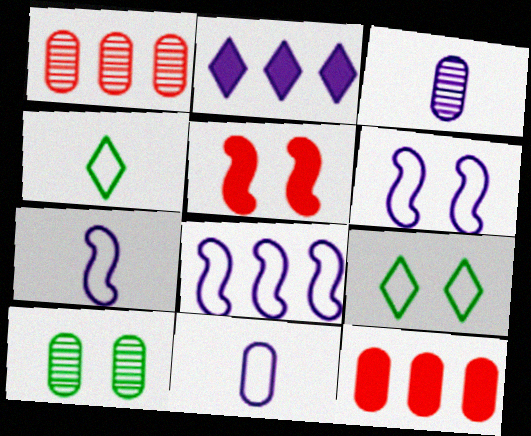[[1, 3, 10], 
[2, 3, 6], 
[6, 7, 8], 
[10, 11, 12]]